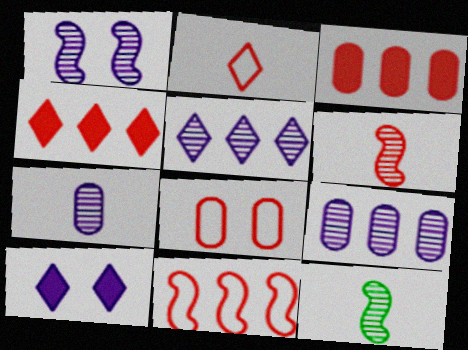[[1, 5, 7], 
[2, 8, 11], 
[4, 6, 8]]